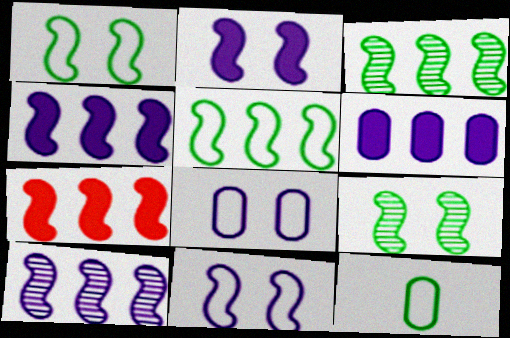[[5, 7, 10]]